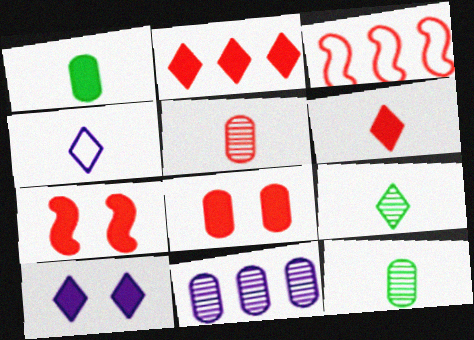[[3, 10, 12], 
[4, 6, 9]]